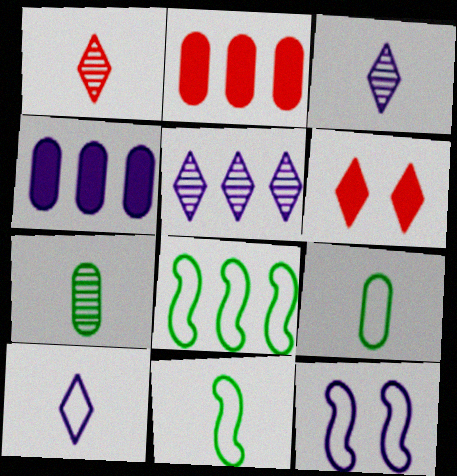[[2, 5, 8], 
[3, 4, 12]]